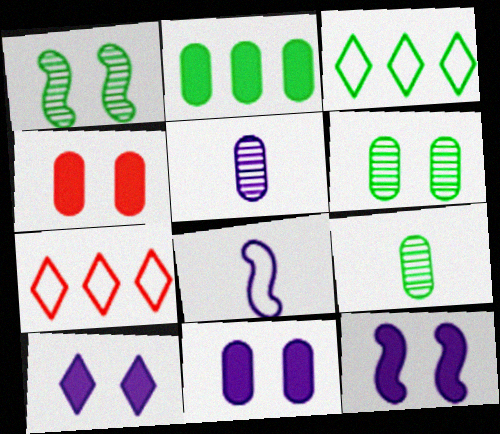[[7, 9, 12], 
[10, 11, 12]]